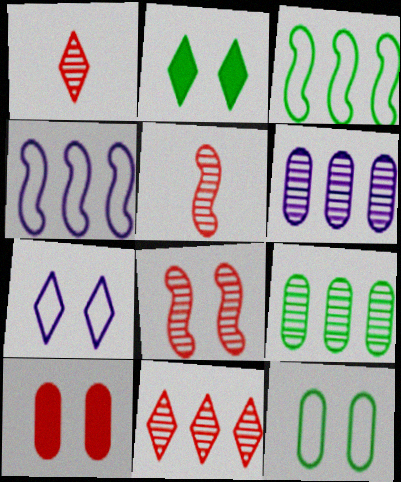[]